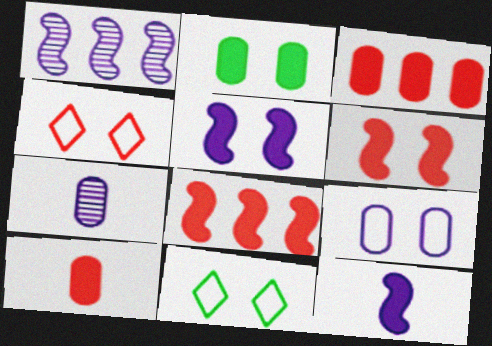[[1, 10, 11], 
[7, 8, 11]]